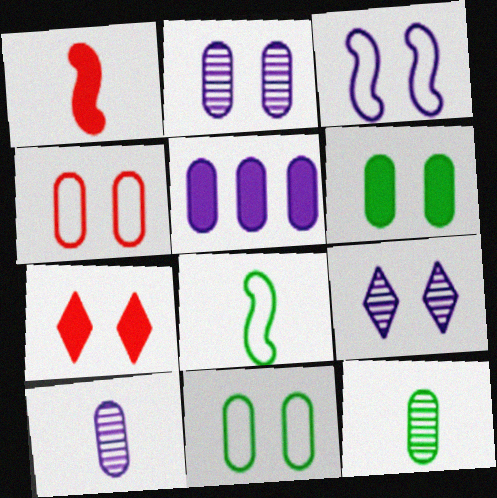[[2, 4, 6], 
[4, 5, 12]]